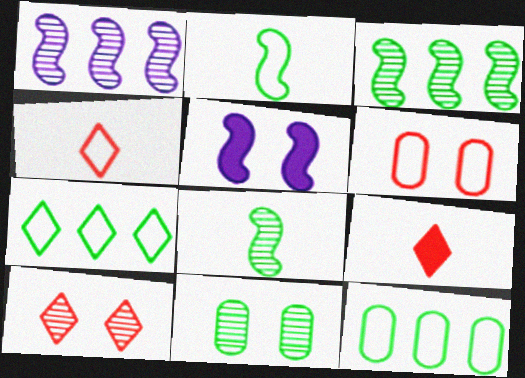[]